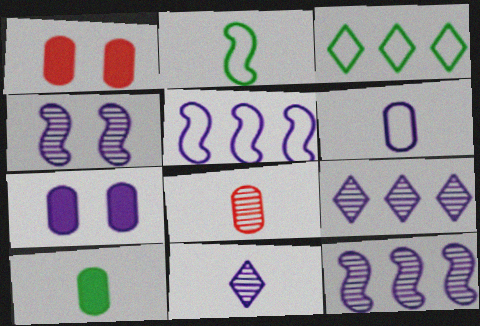[[1, 2, 9], 
[5, 7, 11], 
[6, 8, 10]]